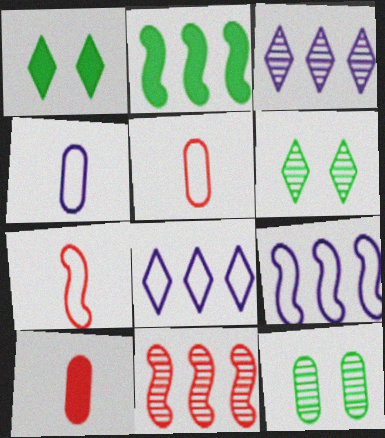[[1, 4, 11], 
[2, 9, 11], 
[6, 9, 10]]